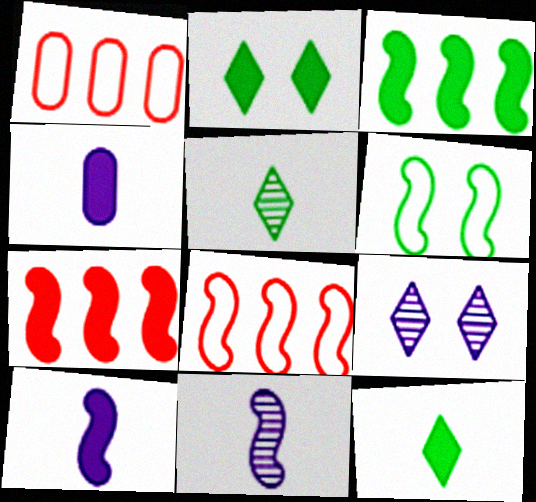[[1, 2, 11], 
[2, 4, 7], 
[6, 7, 11]]